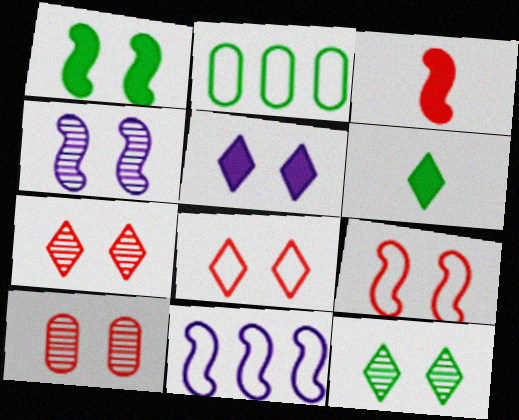[[1, 4, 9], 
[4, 10, 12], 
[5, 8, 12], 
[6, 10, 11]]